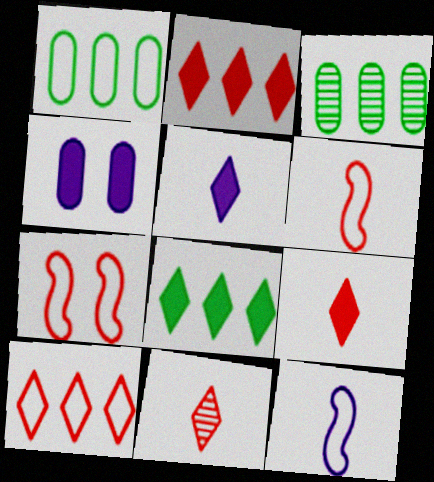[[3, 5, 7]]